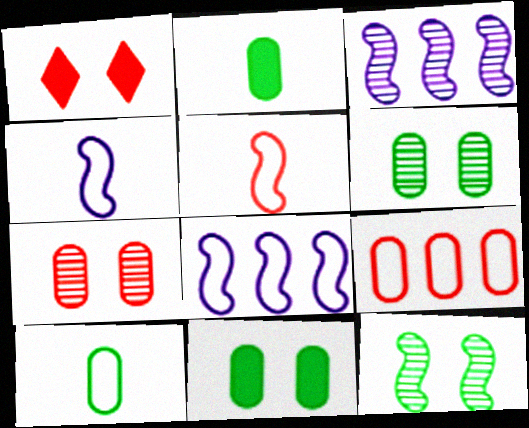[[1, 3, 10]]